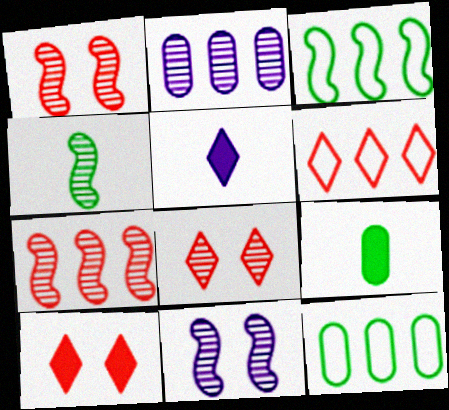[[1, 5, 12], 
[2, 4, 8], 
[4, 7, 11], 
[6, 9, 11]]